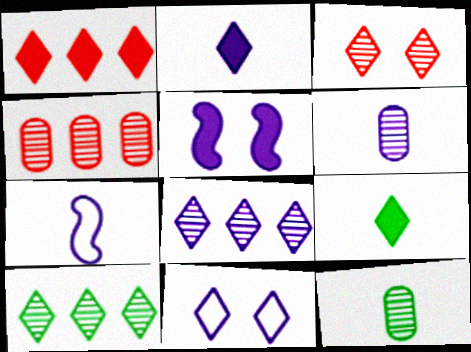[[2, 6, 7], 
[2, 8, 11]]